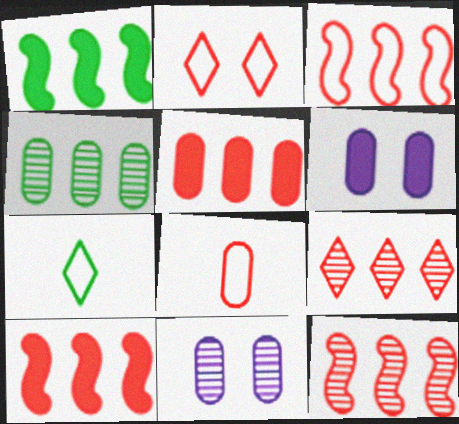[[2, 3, 8], 
[3, 5, 9], 
[3, 10, 12], 
[4, 6, 8], 
[6, 7, 12], 
[7, 10, 11]]